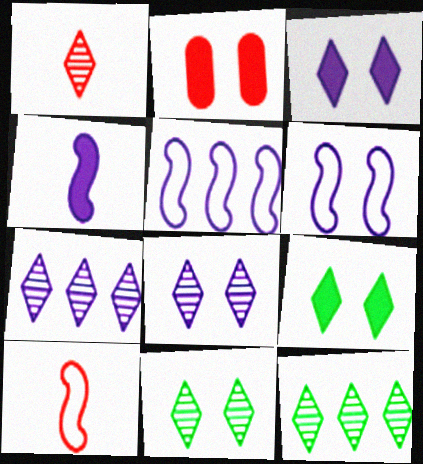[[1, 7, 11], 
[1, 8, 12], 
[2, 6, 11]]